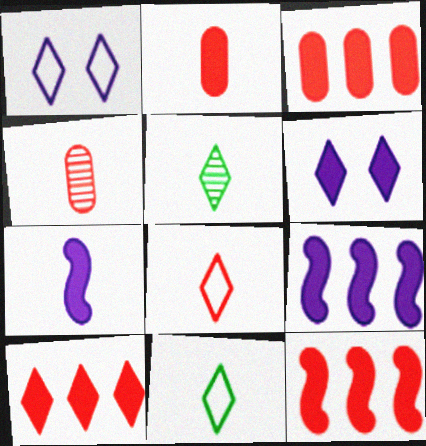[[1, 5, 10], 
[3, 10, 12], 
[4, 7, 11]]